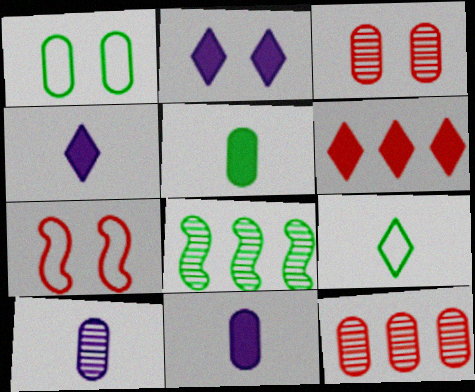[[1, 11, 12]]